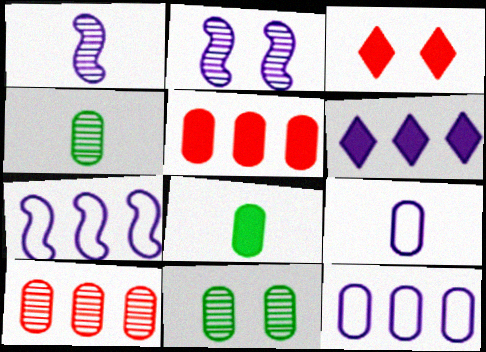[[2, 6, 9], 
[3, 4, 7], 
[5, 9, 11]]